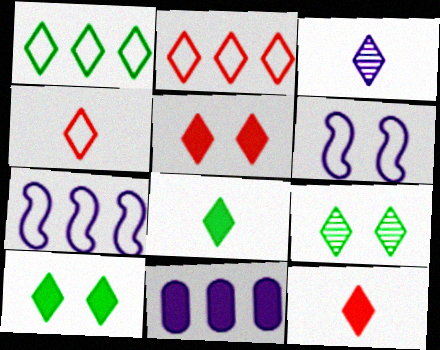[[1, 3, 5], 
[1, 8, 9], 
[2, 3, 10], 
[3, 4, 8], 
[3, 6, 11]]